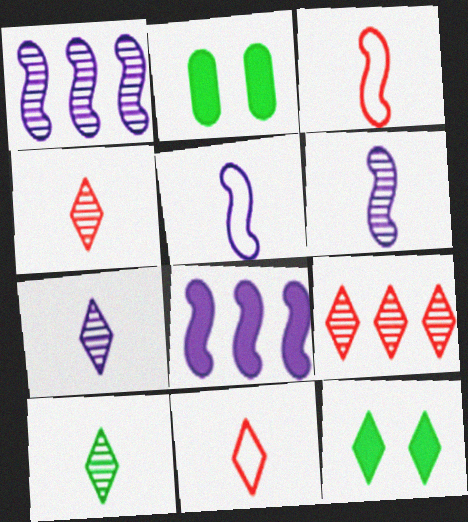[[1, 2, 11], 
[2, 5, 9], 
[4, 7, 10]]